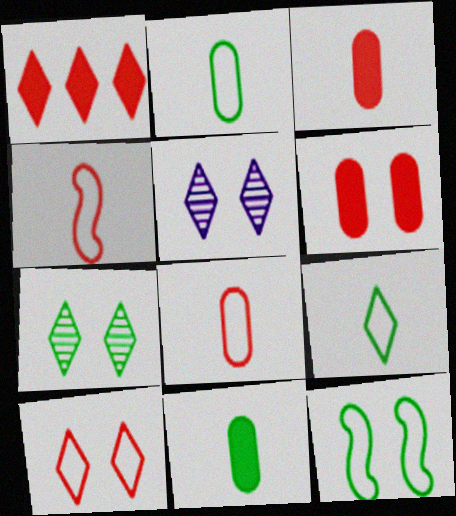[[1, 5, 9], 
[5, 6, 12]]